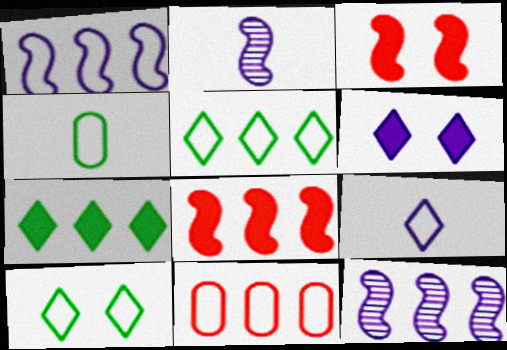[[1, 5, 11], 
[7, 11, 12]]